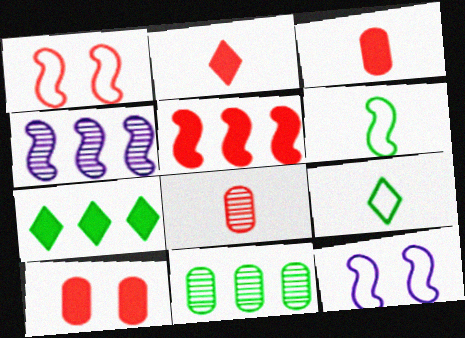[[2, 5, 10], 
[2, 11, 12], 
[4, 9, 10], 
[7, 8, 12]]